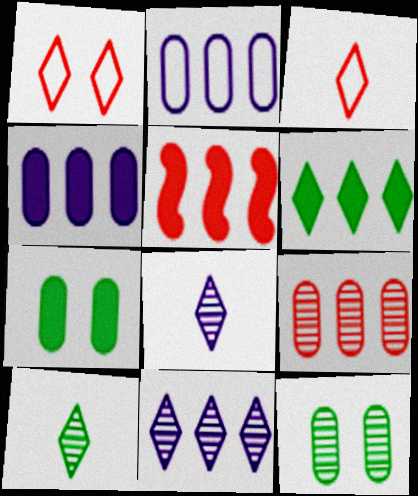[[1, 6, 8], 
[4, 5, 6]]